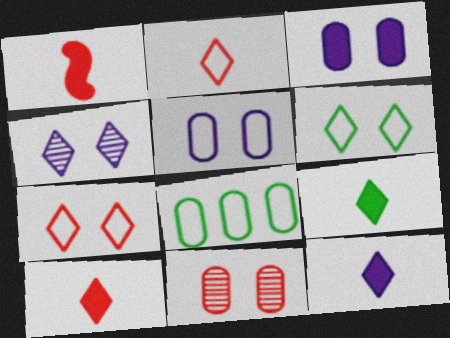[[1, 4, 8], 
[9, 10, 12]]